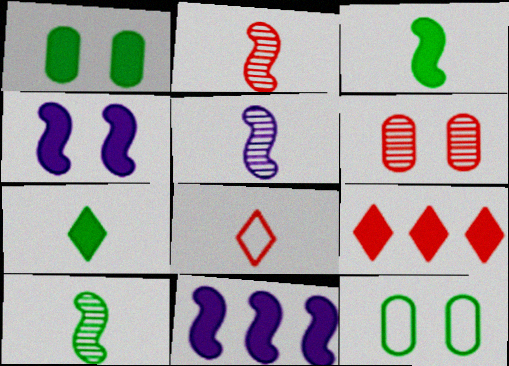[[2, 5, 10], 
[5, 9, 12]]